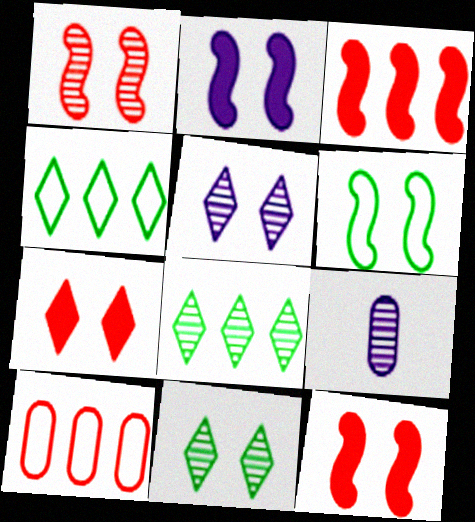[[1, 2, 6], 
[1, 8, 9], 
[4, 9, 12]]